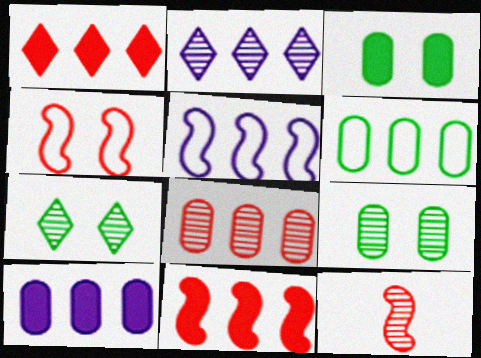[[2, 5, 10], 
[2, 6, 11], 
[2, 9, 12], 
[4, 11, 12], 
[6, 8, 10]]